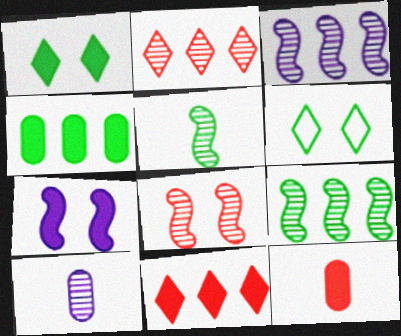[[3, 5, 8], 
[3, 6, 12], 
[4, 5, 6]]